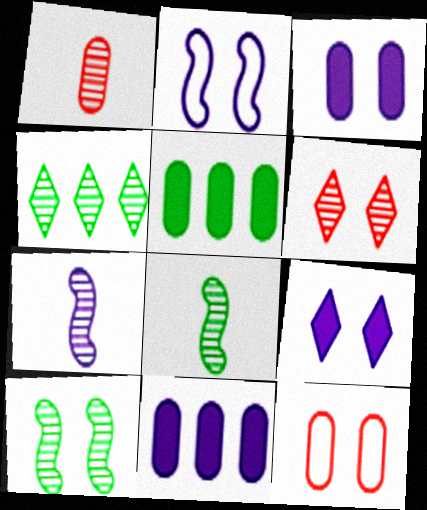[[9, 10, 12]]